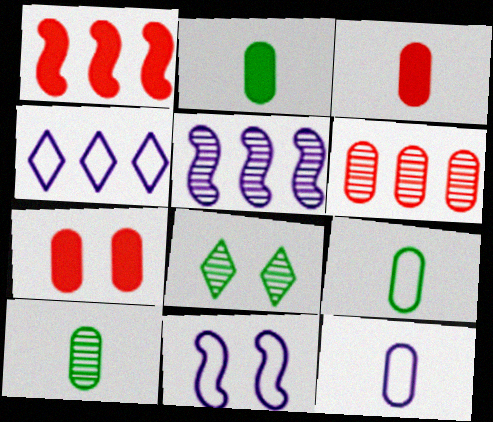[[1, 8, 12], 
[2, 9, 10], 
[3, 10, 12], 
[4, 11, 12], 
[7, 8, 11]]